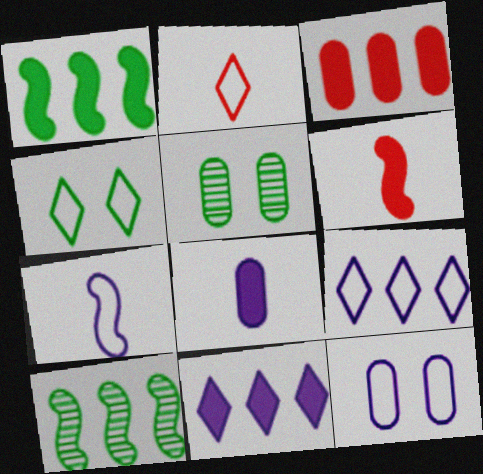[[1, 3, 11], 
[2, 4, 9], 
[3, 9, 10], 
[5, 6, 9], 
[7, 9, 12]]